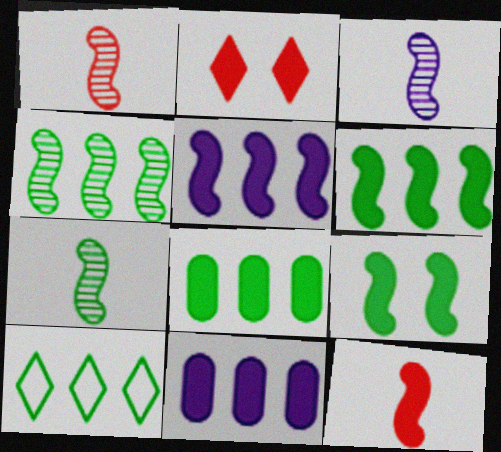[[1, 3, 7], 
[4, 8, 10], 
[5, 9, 12]]